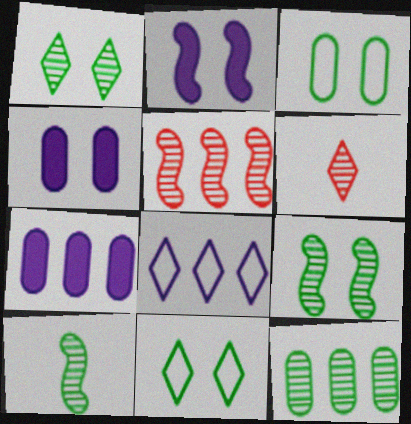[[1, 10, 12]]